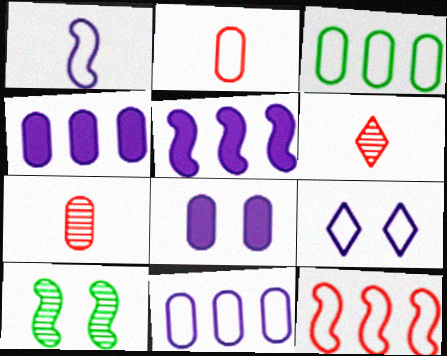[[1, 9, 11], 
[3, 7, 8]]